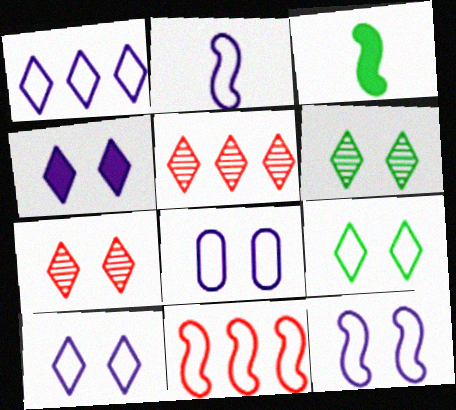[[1, 2, 8], 
[3, 5, 8], 
[4, 7, 9], 
[8, 10, 12]]